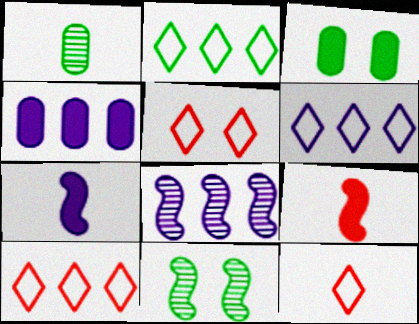[[1, 7, 12], 
[2, 6, 10], 
[3, 8, 12], 
[4, 6, 8], 
[4, 11, 12], 
[5, 10, 12]]